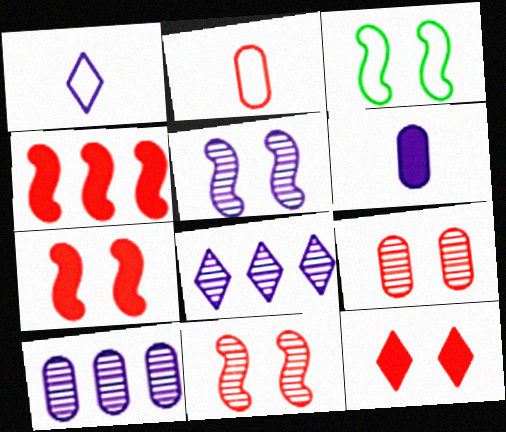[[3, 5, 7]]